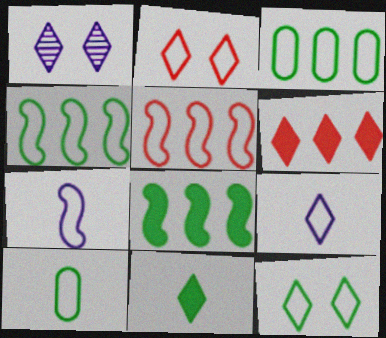[[2, 3, 7], 
[4, 10, 12]]